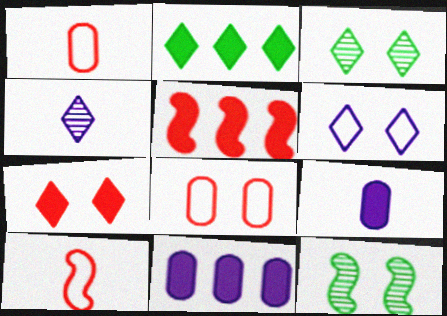[[2, 5, 11], 
[3, 6, 7], 
[3, 10, 11]]